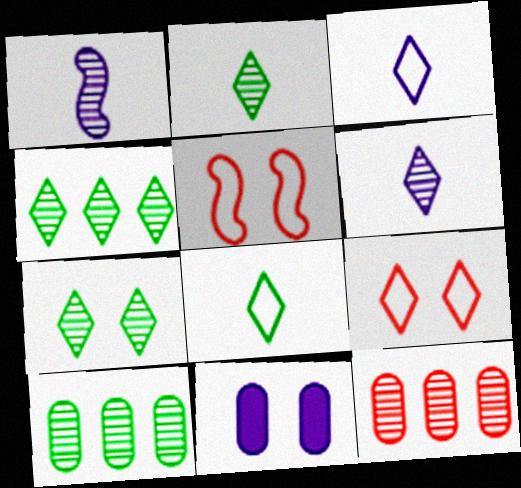[[1, 7, 12], 
[2, 4, 7], 
[5, 7, 11]]